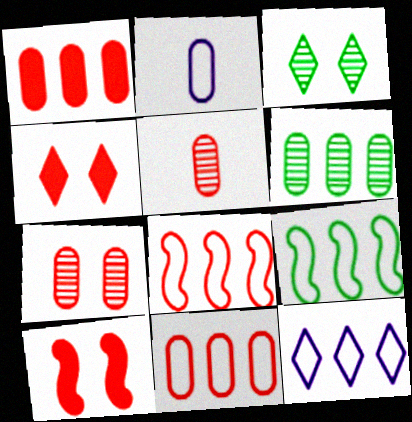[[4, 5, 8], 
[9, 11, 12]]